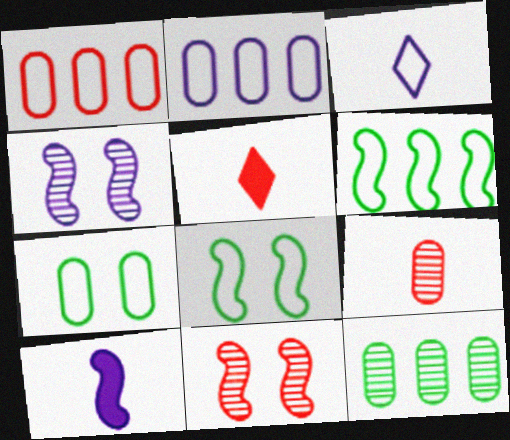[[1, 3, 8], 
[1, 5, 11], 
[6, 10, 11]]